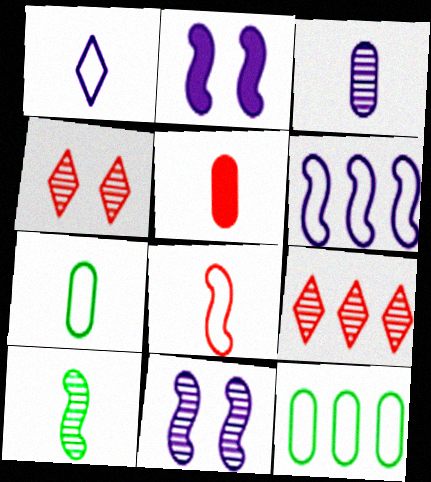[[1, 5, 10], 
[1, 7, 8], 
[2, 7, 9], 
[3, 5, 7]]